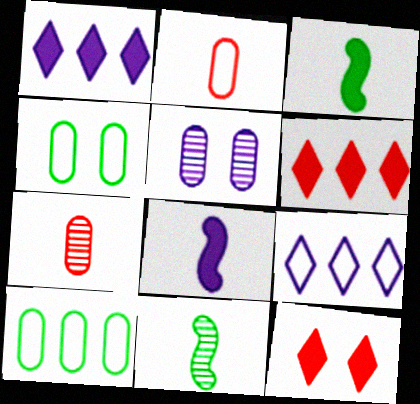[[5, 8, 9]]